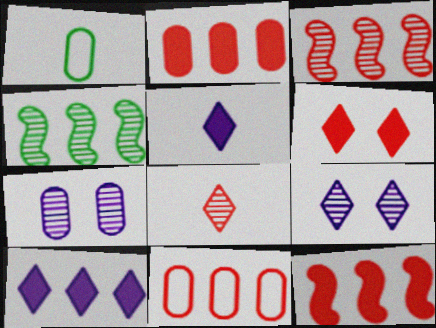[[1, 2, 7], 
[1, 9, 12], 
[4, 7, 8], 
[4, 10, 11]]